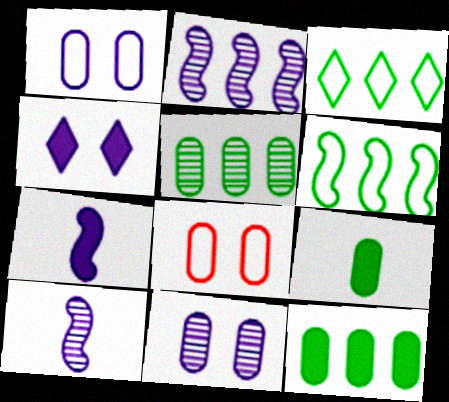[]